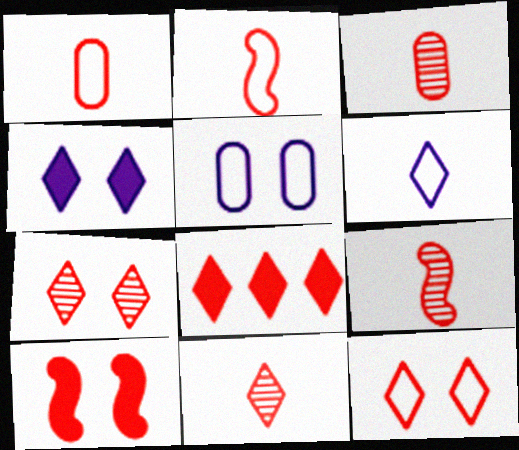[[3, 9, 11], 
[8, 11, 12]]